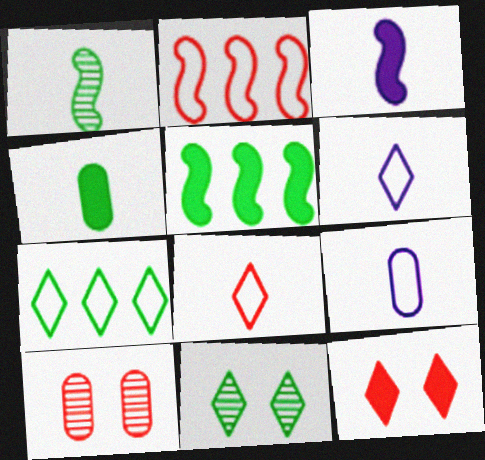[[3, 7, 10], 
[5, 6, 10]]